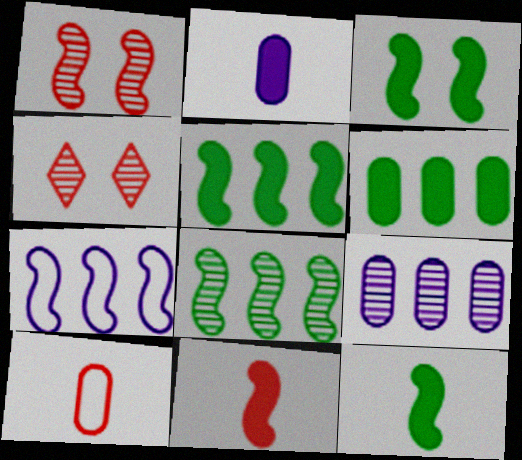[[1, 7, 12], 
[3, 5, 12]]